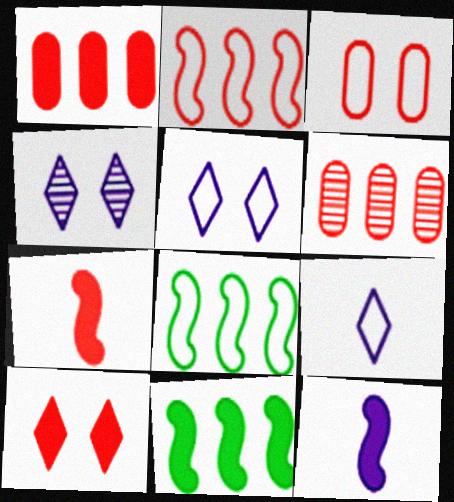[[1, 7, 10], 
[3, 8, 9]]